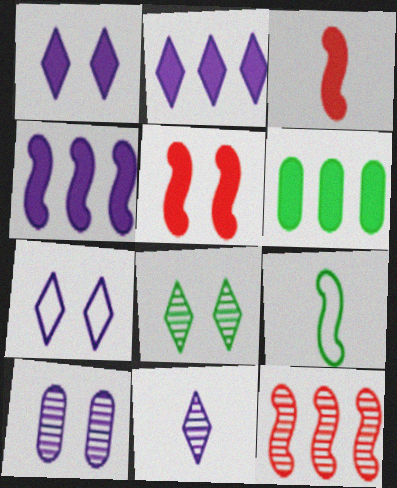[[1, 3, 6], 
[2, 7, 11], 
[6, 8, 9]]